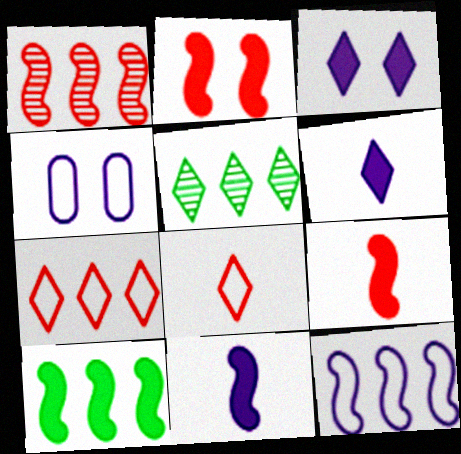[[1, 10, 12], 
[2, 10, 11], 
[3, 5, 8], 
[4, 5, 9]]